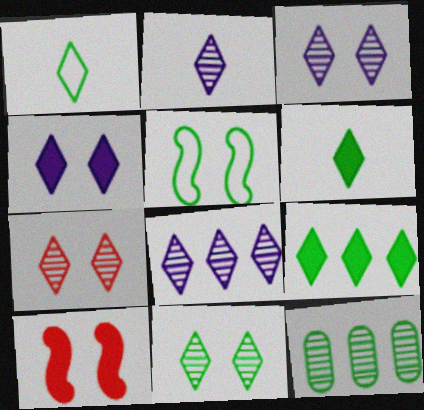[[1, 9, 11], 
[2, 3, 8], 
[3, 7, 11], 
[5, 6, 12]]